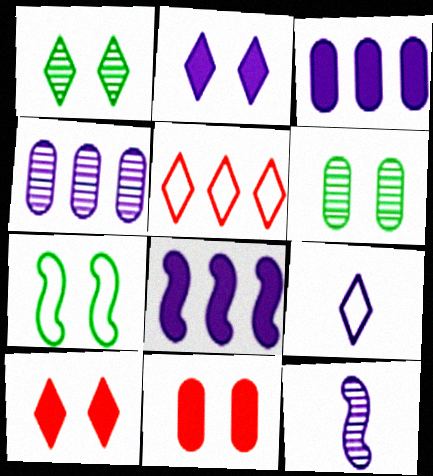[]